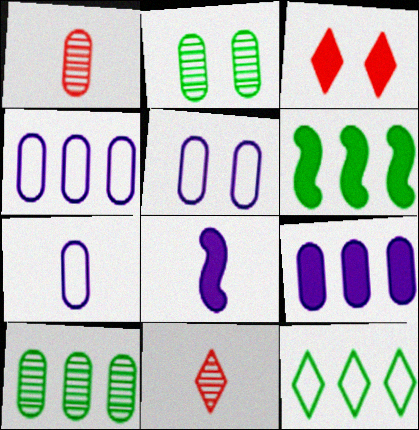[[4, 5, 7], 
[5, 6, 11], 
[6, 10, 12]]